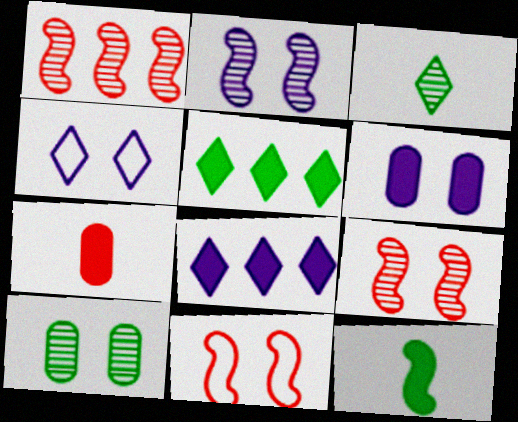[[2, 4, 6]]